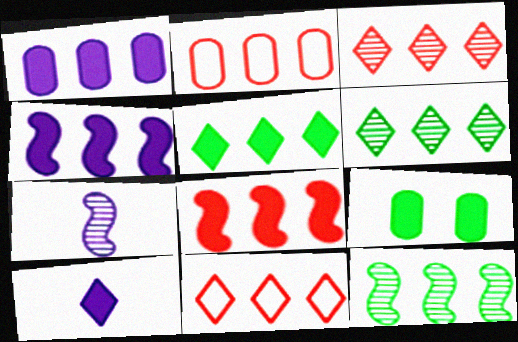[[1, 5, 8], 
[1, 11, 12], 
[2, 3, 8], 
[2, 4, 6], 
[7, 9, 11], 
[8, 9, 10]]